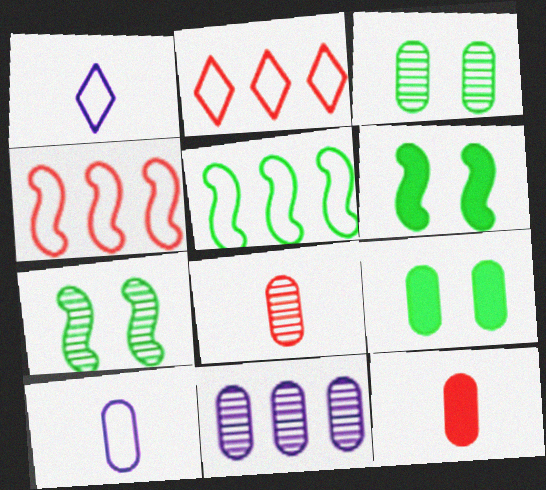[[3, 8, 11]]